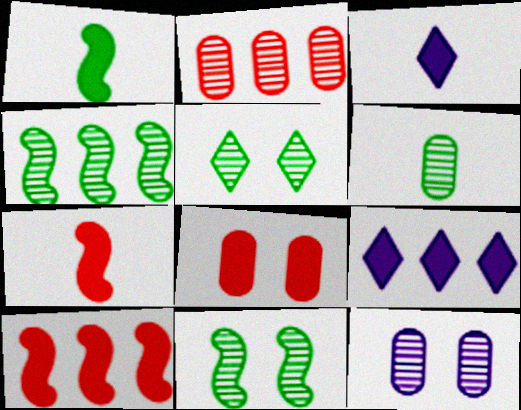[[1, 8, 9], 
[2, 6, 12], 
[4, 5, 6]]